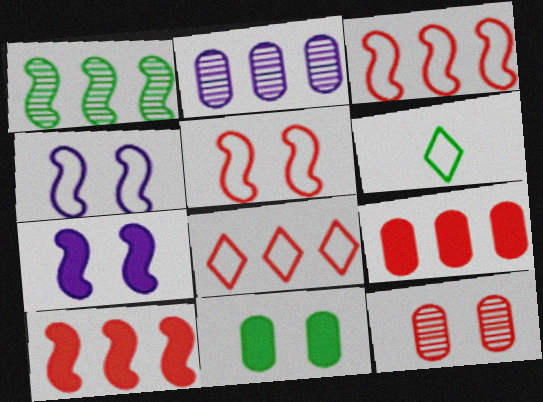[[1, 6, 11]]